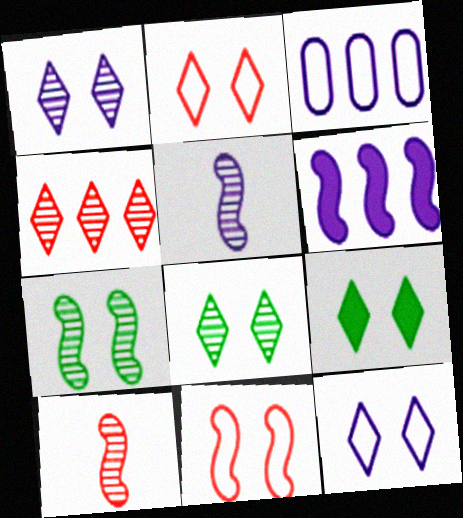[[1, 2, 9], 
[3, 9, 10]]